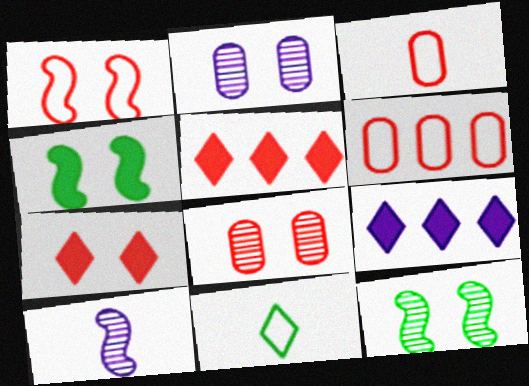[[1, 7, 8], 
[3, 9, 12]]